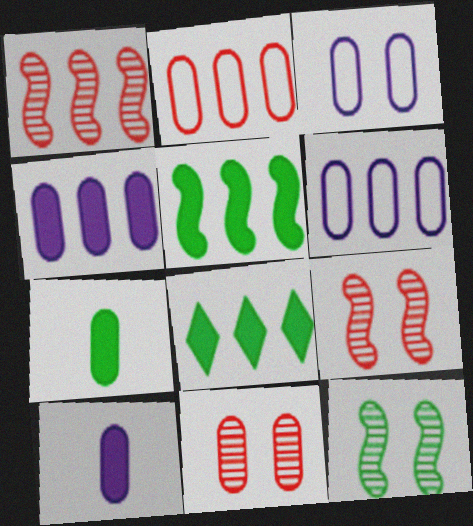[[1, 6, 8], 
[6, 7, 11]]